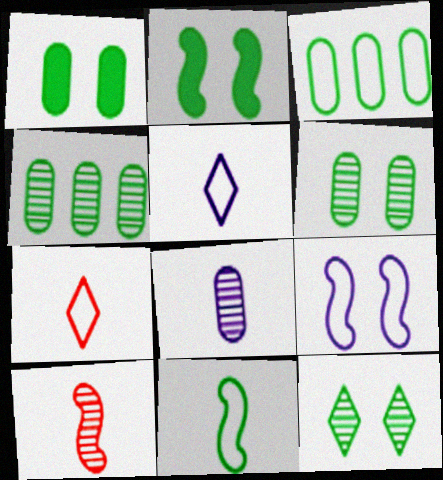[[3, 7, 9]]